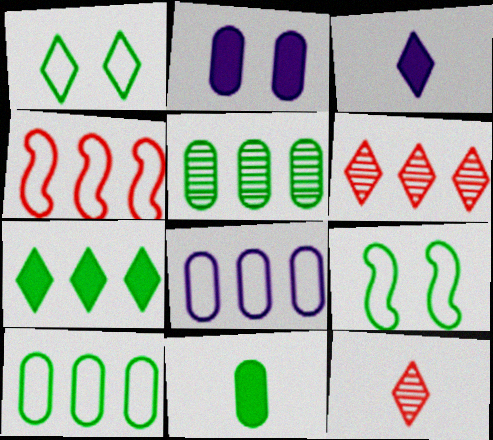[[1, 3, 6]]